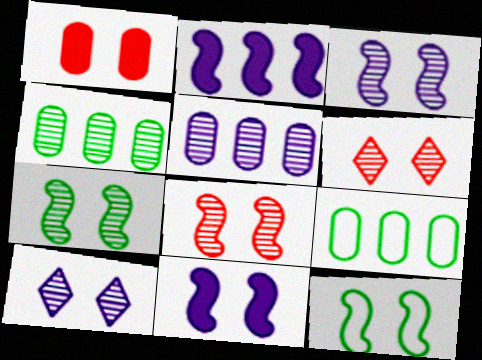[[1, 10, 12], 
[3, 7, 8], 
[8, 11, 12]]